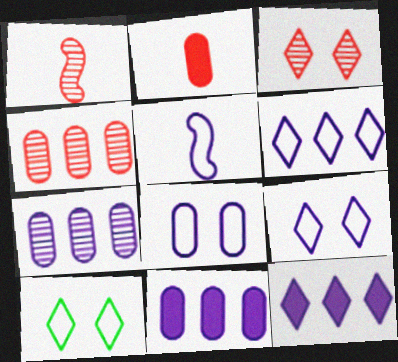[[1, 3, 4], 
[1, 10, 11], 
[5, 6, 8]]